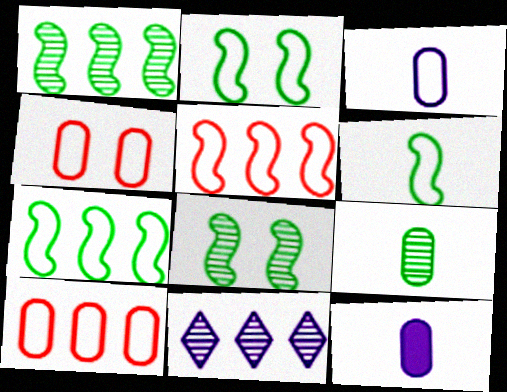[[2, 6, 7]]